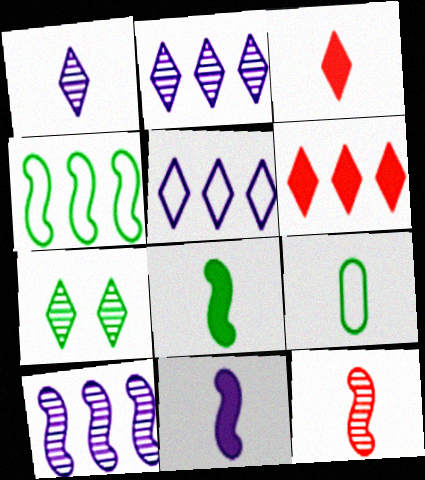[[3, 5, 7]]